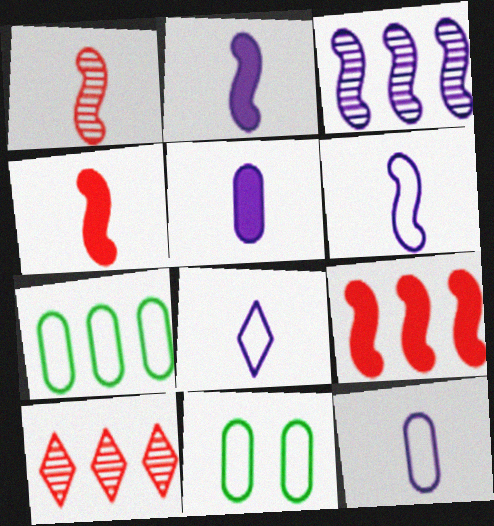[[2, 10, 11], 
[6, 8, 12]]